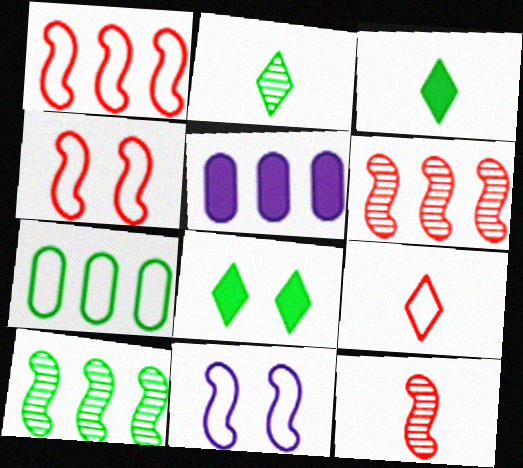[[2, 4, 5], 
[7, 9, 11]]